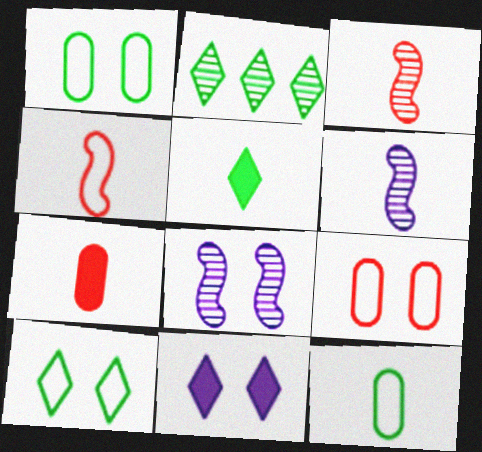[[2, 5, 10]]